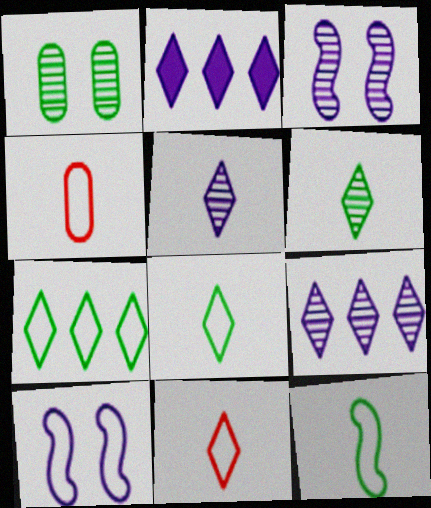[[4, 7, 10]]